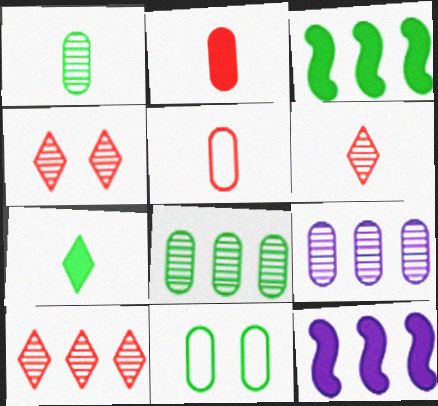[[2, 9, 11], 
[4, 6, 10], 
[6, 11, 12]]